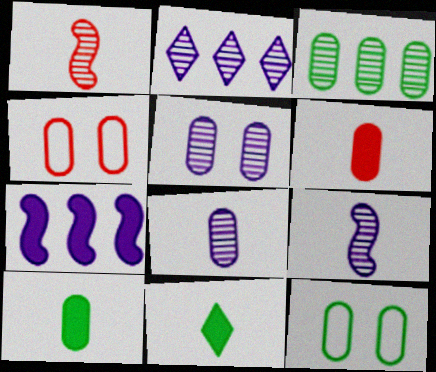[[2, 5, 9], 
[3, 10, 12]]